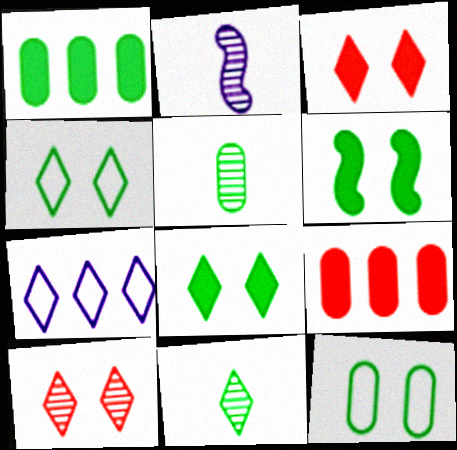[[1, 5, 12], 
[2, 4, 9], 
[3, 7, 11]]